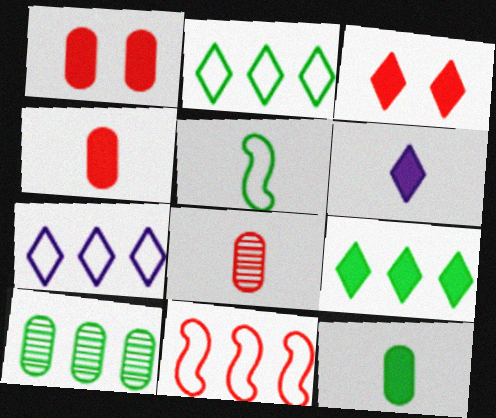[[3, 6, 9], 
[3, 8, 11], 
[5, 6, 8]]